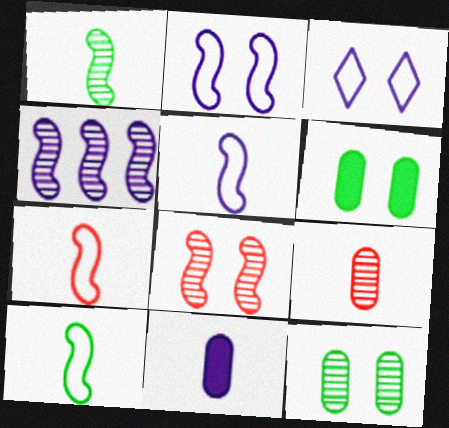[[1, 4, 8], 
[3, 4, 11], 
[3, 6, 8], 
[5, 7, 10]]